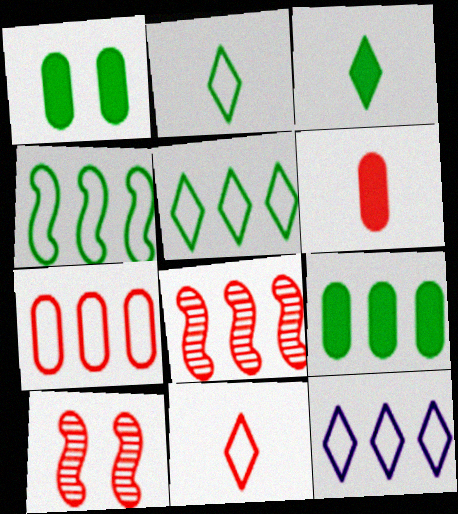[[4, 7, 12], 
[8, 9, 12]]